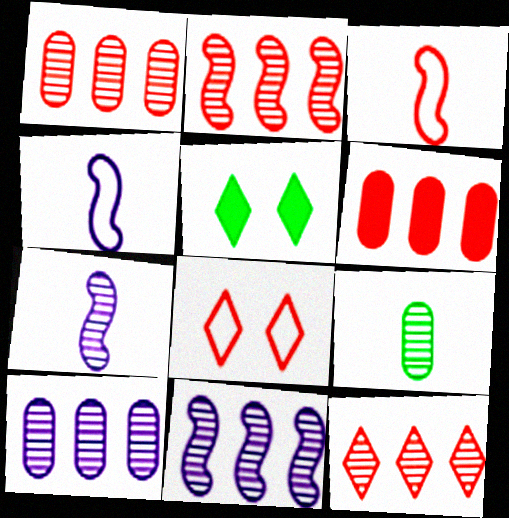[[1, 2, 12], 
[1, 4, 5], 
[3, 5, 10]]